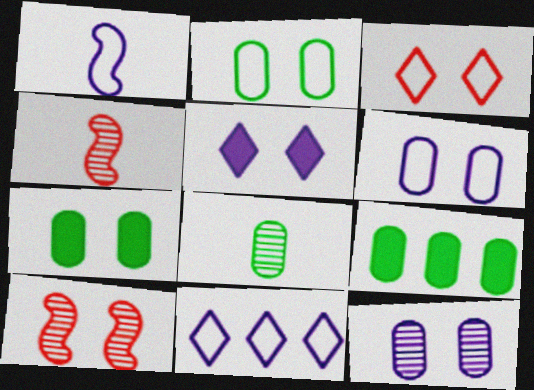[[1, 6, 11], 
[2, 5, 10], 
[2, 8, 9], 
[4, 7, 11]]